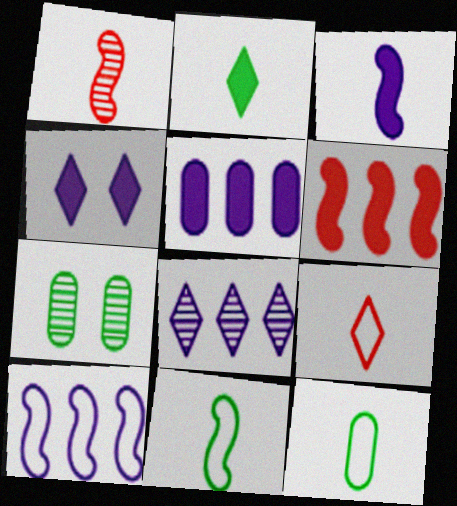[[1, 3, 11], 
[1, 7, 8], 
[3, 4, 5], 
[5, 8, 10]]